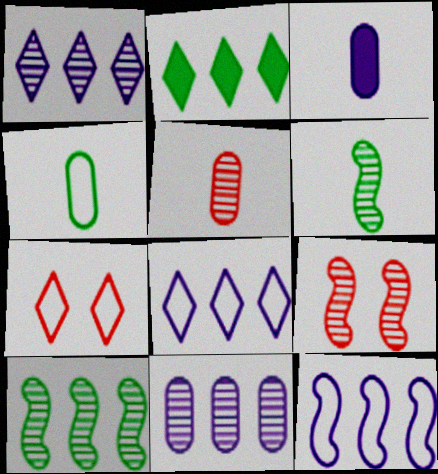[[3, 4, 5], 
[3, 7, 10], 
[4, 7, 12]]